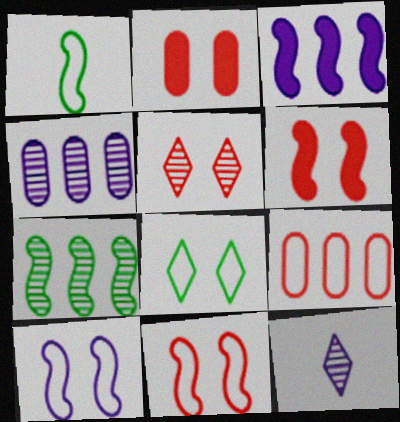[[2, 5, 11]]